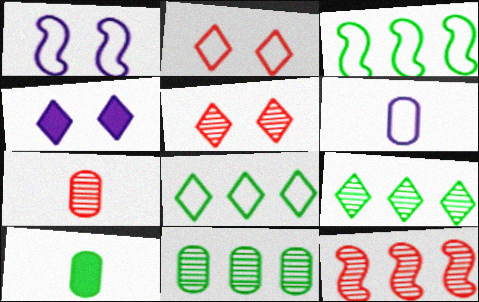[[2, 3, 6], 
[3, 4, 7], 
[5, 7, 12], 
[6, 7, 10]]